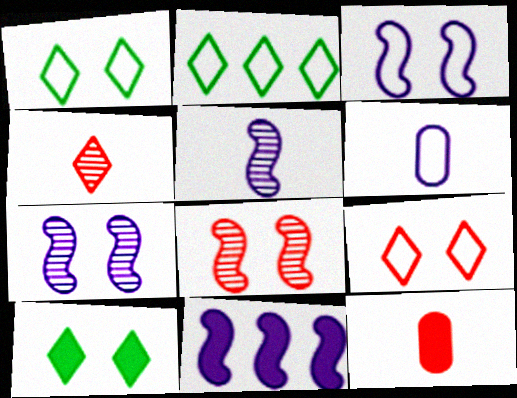[[2, 7, 12], 
[3, 5, 11], 
[10, 11, 12]]